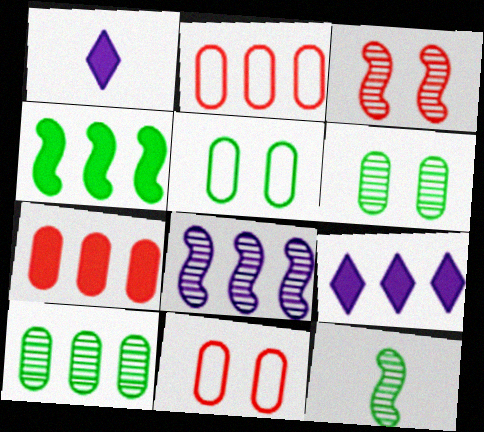[[3, 8, 12], 
[4, 7, 9], 
[9, 11, 12]]